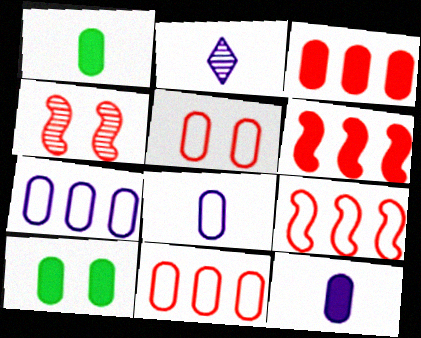[[2, 9, 10], 
[3, 10, 12]]